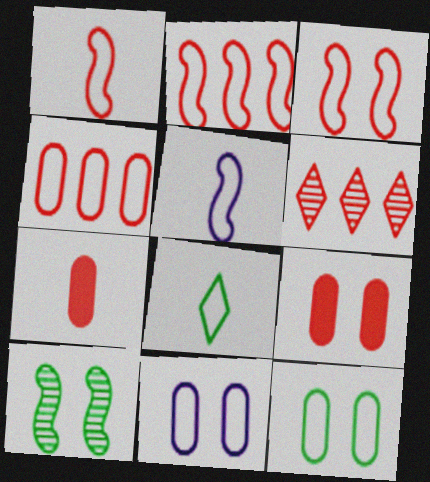[[1, 2, 3], 
[1, 6, 9], 
[2, 8, 11], 
[3, 6, 7]]